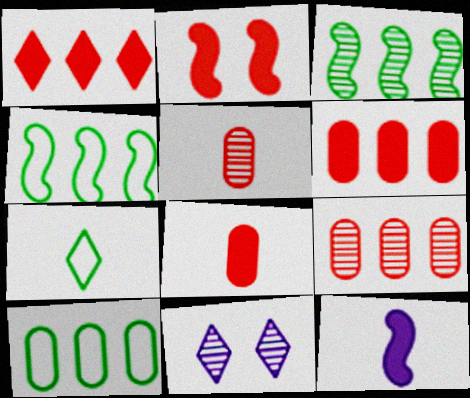[[1, 2, 8], 
[1, 7, 11], 
[3, 5, 11], 
[4, 8, 11], 
[5, 7, 12]]